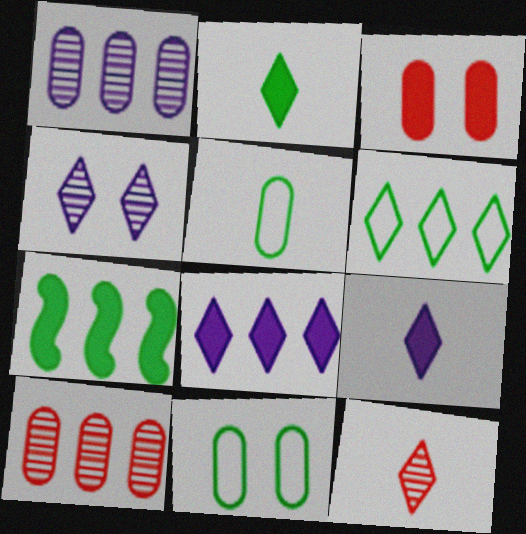[[1, 3, 5], 
[3, 7, 9]]